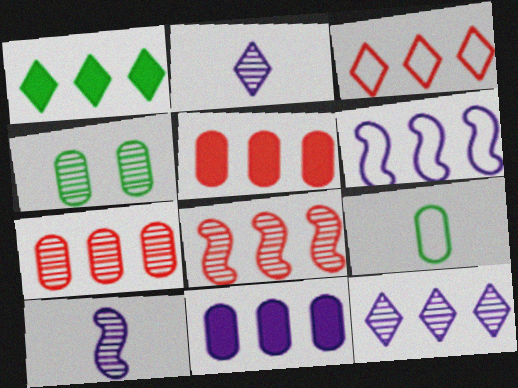[[1, 3, 12], 
[1, 6, 7], 
[2, 4, 8], 
[3, 5, 8], 
[6, 11, 12]]